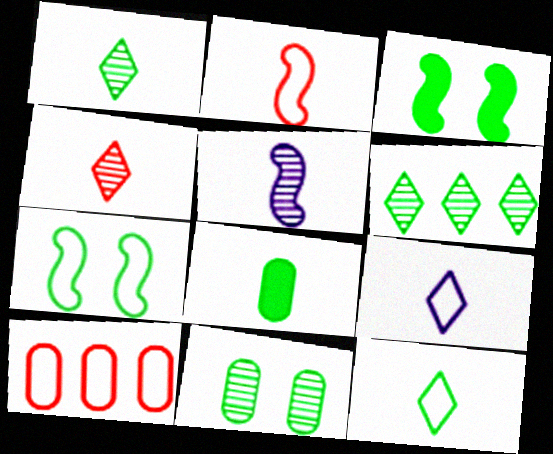[[6, 7, 8], 
[7, 9, 10]]